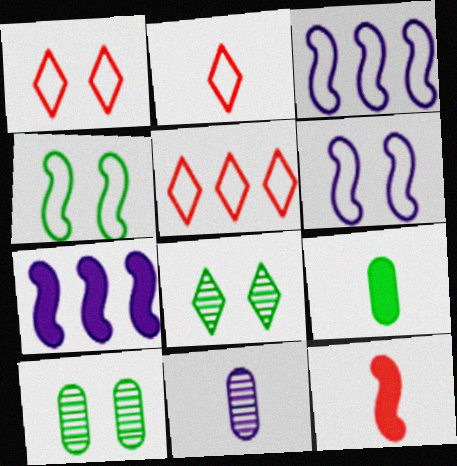[[1, 2, 5], 
[2, 7, 10]]